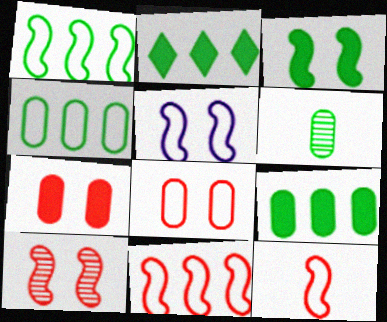[[1, 5, 12], 
[3, 5, 10]]